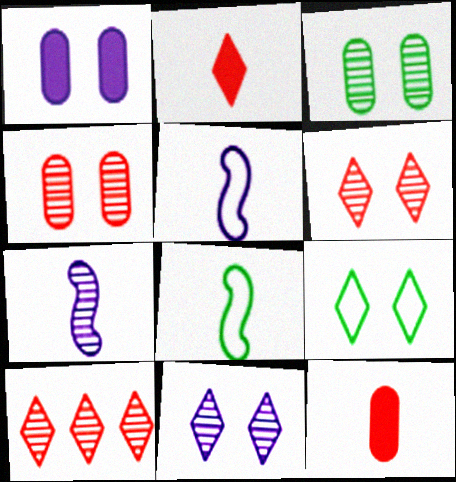[[1, 8, 10], 
[3, 7, 10]]